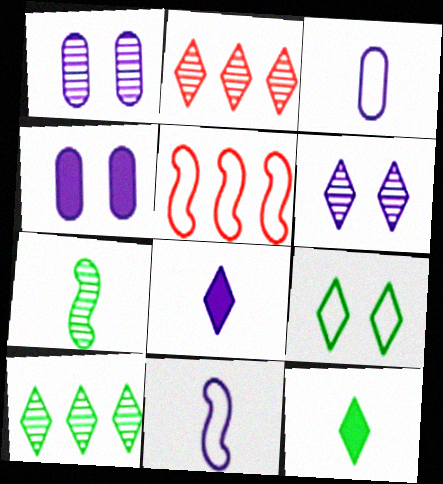[[1, 2, 7], 
[1, 5, 12], 
[2, 8, 9], 
[3, 5, 9], 
[9, 10, 12]]